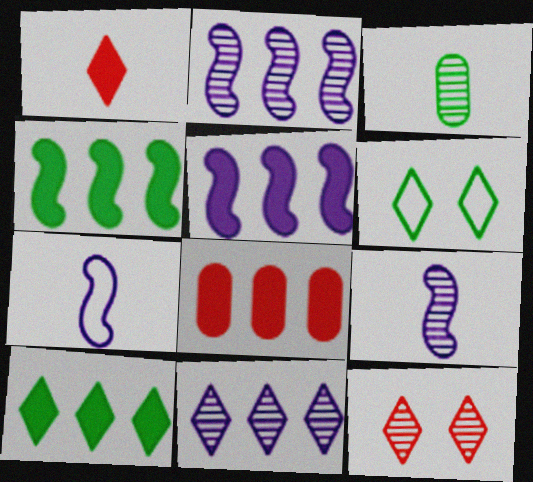[[1, 3, 7], 
[1, 6, 11], 
[2, 3, 12], 
[3, 4, 6], 
[5, 8, 10], 
[6, 8, 9]]